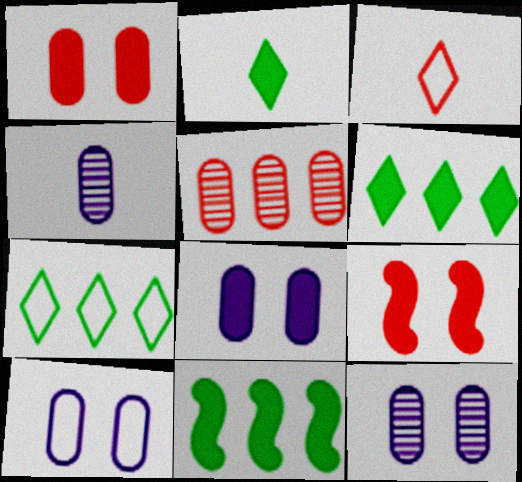[[3, 5, 9], 
[3, 11, 12], 
[4, 7, 9], 
[8, 10, 12]]